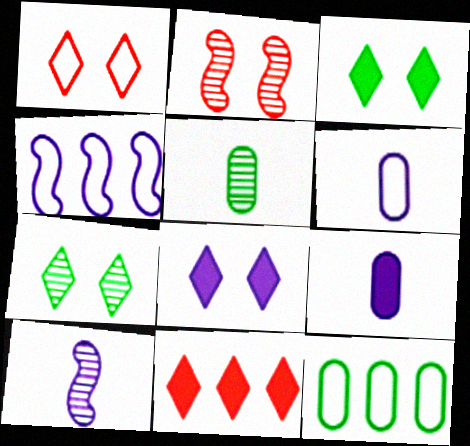[[1, 7, 8]]